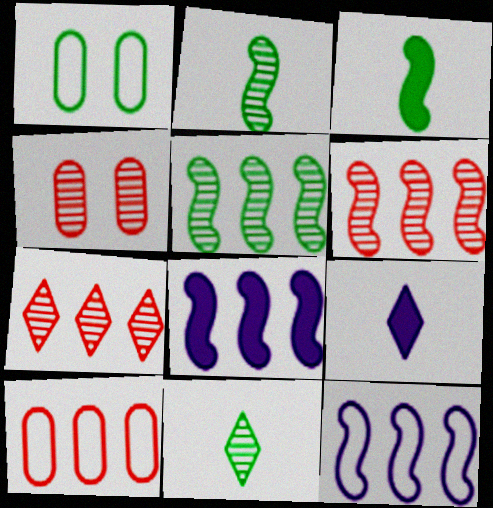[[1, 6, 9]]